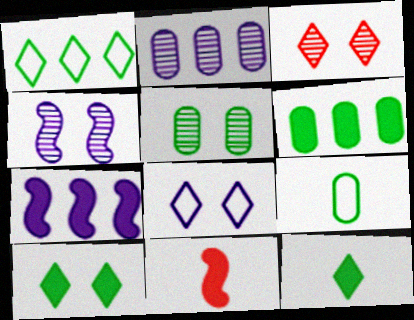[[3, 4, 5], 
[3, 7, 9], 
[3, 8, 10], 
[5, 6, 9]]